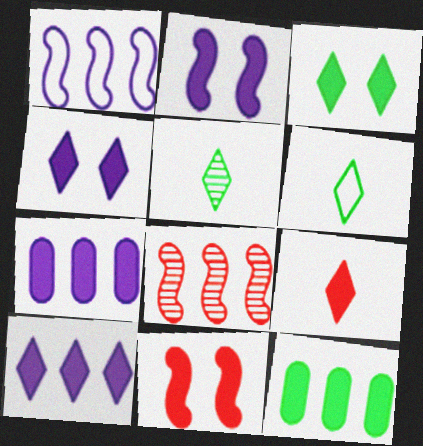[[2, 9, 12], 
[3, 9, 10]]